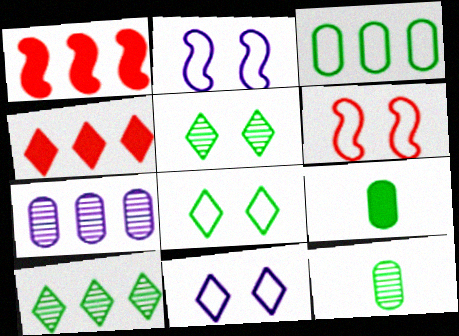[[1, 11, 12], 
[2, 4, 12]]